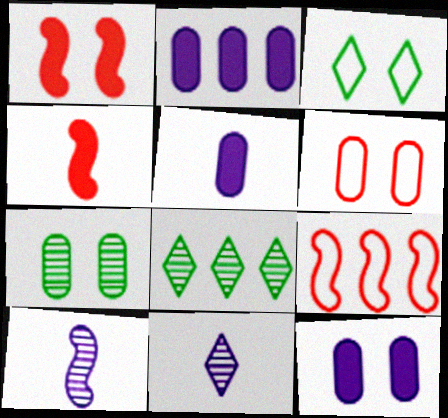[[2, 5, 12], 
[2, 8, 9], 
[6, 7, 12]]